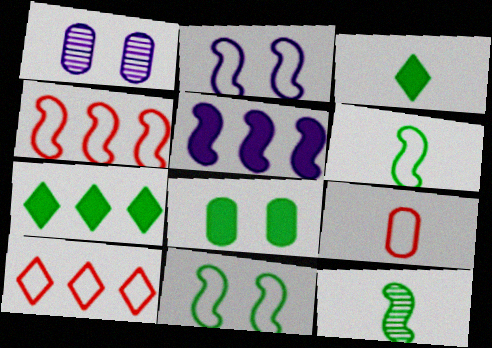[[1, 3, 4], 
[2, 4, 6]]